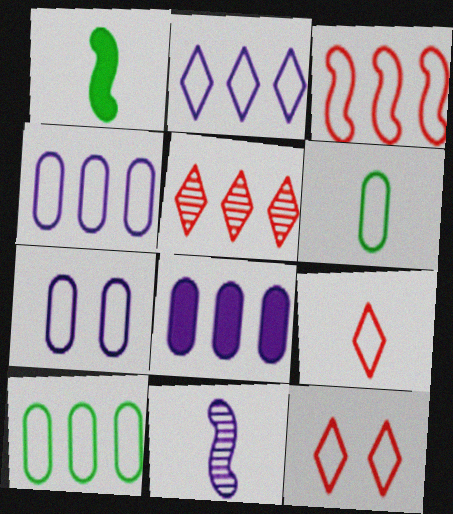[[1, 5, 7], 
[2, 3, 10]]